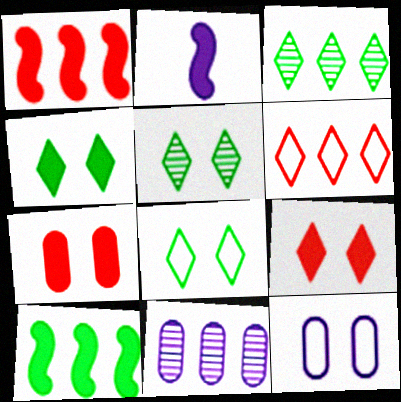[[4, 5, 8], 
[6, 10, 11]]